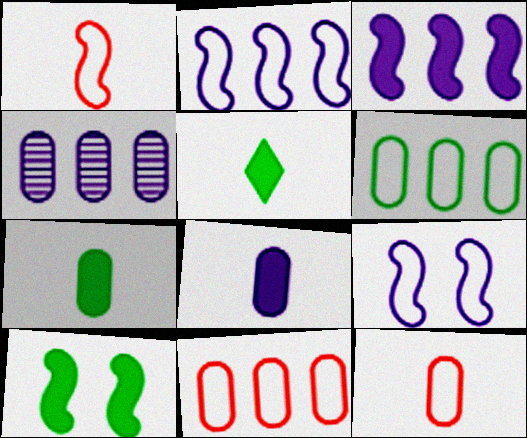[]